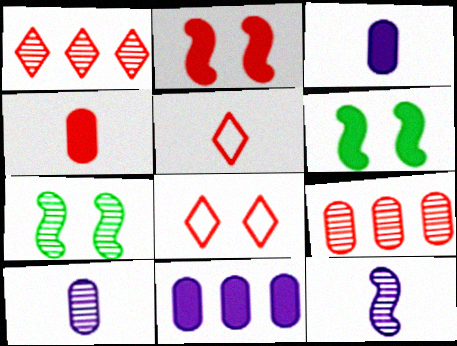[[1, 7, 10], 
[2, 5, 9], 
[5, 7, 11]]